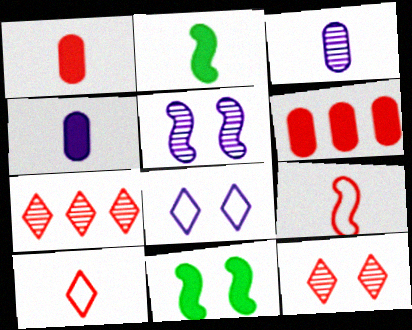[[2, 3, 10], 
[6, 9, 12]]